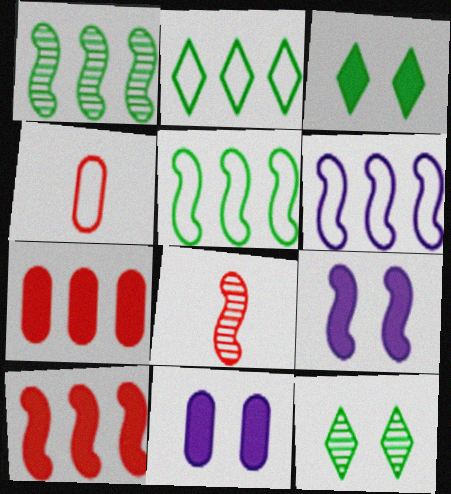[[1, 6, 10], 
[2, 8, 11], 
[5, 8, 9]]